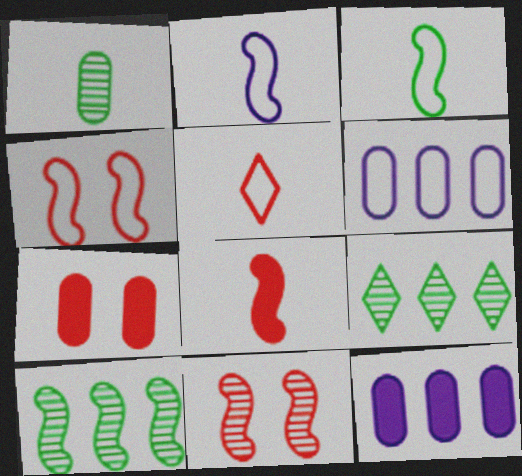[[1, 6, 7], 
[2, 7, 9]]